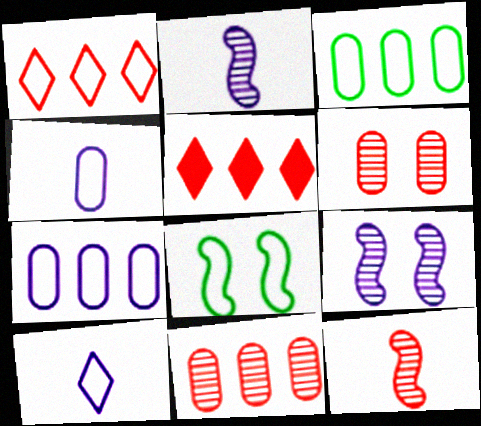[[1, 4, 8]]